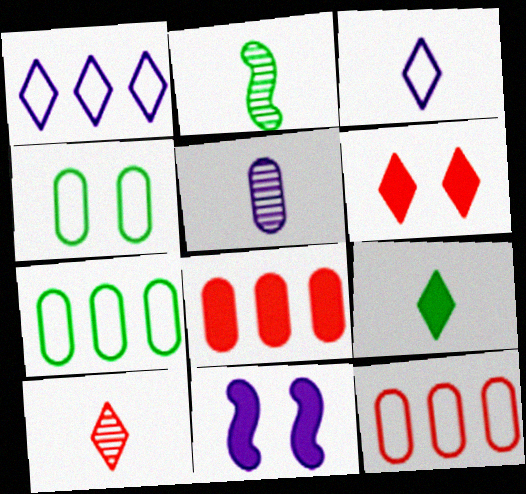[[1, 5, 11], 
[2, 5, 10], 
[3, 9, 10], 
[4, 5, 8], 
[7, 10, 11], 
[8, 9, 11]]